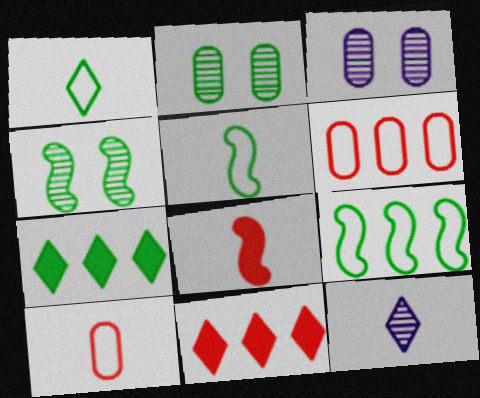[[2, 5, 7], 
[3, 5, 11]]